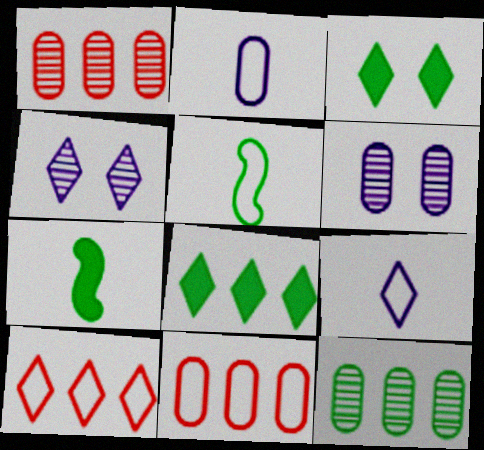[[3, 5, 12], 
[4, 7, 11], 
[6, 7, 10]]